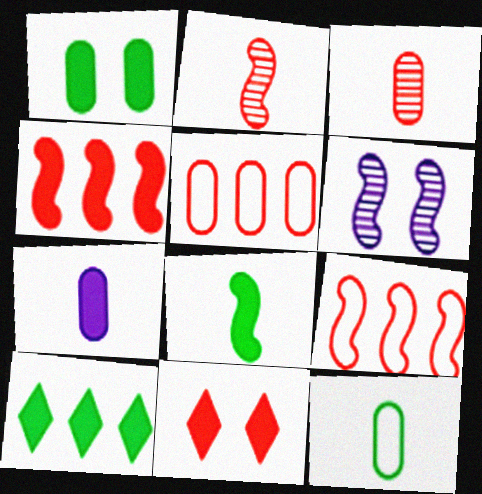[[1, 8, 10], 
[2, 5, 11], 
[3, 7, 12], 
[3, 9, 11], 
[6, 8, 9]]